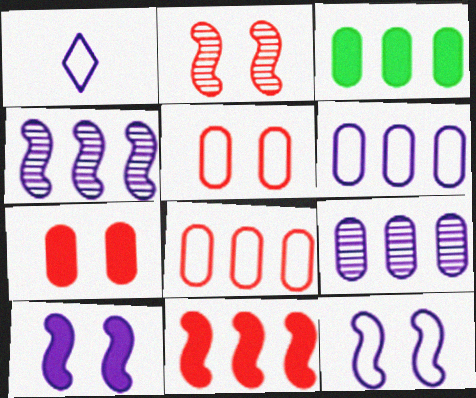[[1, 2, 3], 
[1, 6, 12], 
[1, 9, 10], 
[3, 8, 9]]